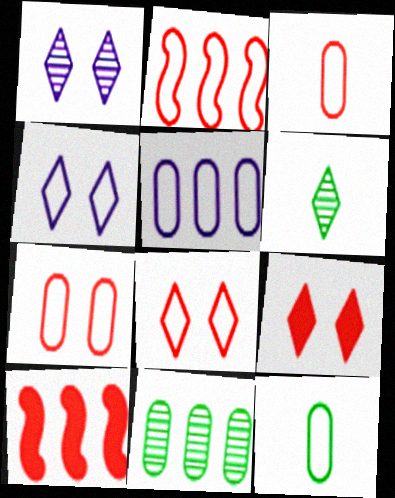[[1, 10, 12], 
[2, 3, 8], 
[2, 4, 12], 
[5, 7, 12]]